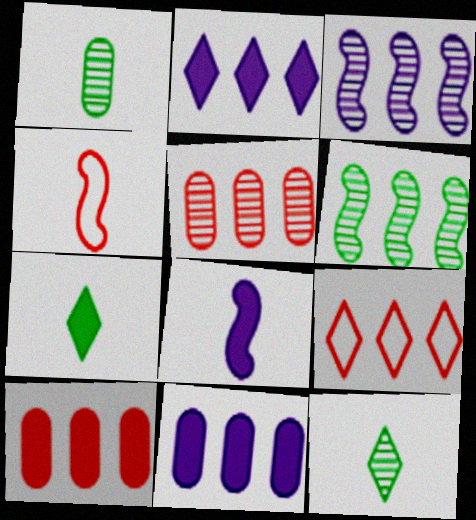[[6, 9, 11]]